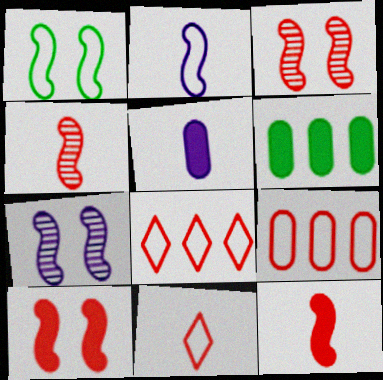[[1, 7, 10], 
[6, 7, 11]]